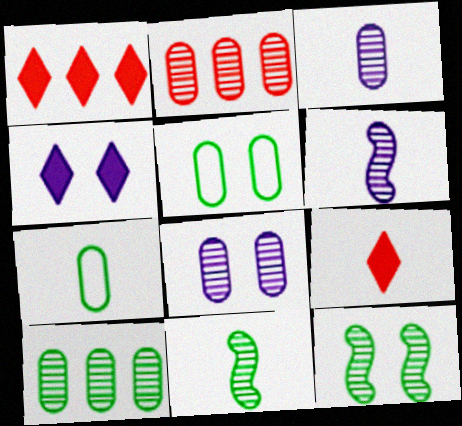[[1, 5, 6], 
[6, 7, 9]]